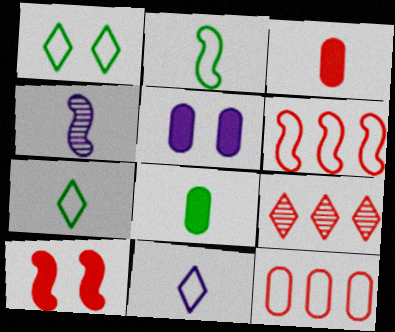[[2, 5, 9], 
[3, 4, 7]]